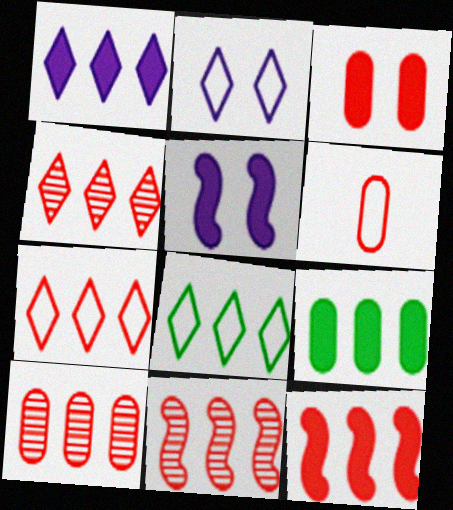[[1, 4, 8], 
[1, 9, 12], 
[3, 6, 10], 
[4, 10, 11], 
[7, 10, 12]]